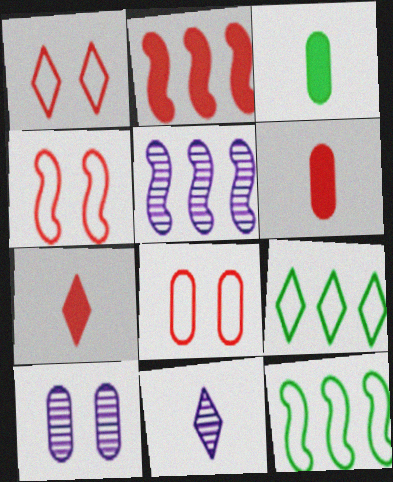[[1, 3, 5], 
[1, 4, 8], 
[2, 5, 12], 
[5, 10, 11], 
[7, 10, 12]]